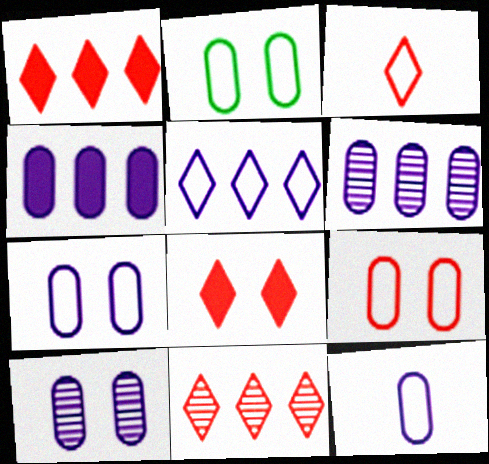[[2, 7, 9], 
[3, 8, 11], 
[4, 10, 12]]